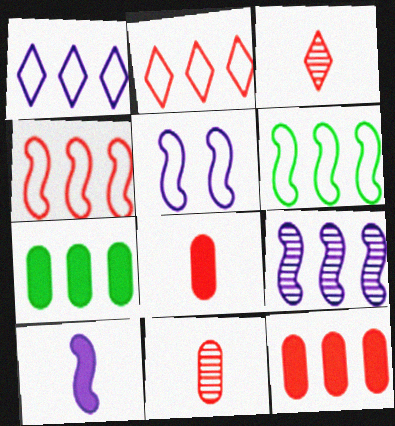[[2, 7, 9], 
[3, 5, 7], 
[5, 9, 10]]